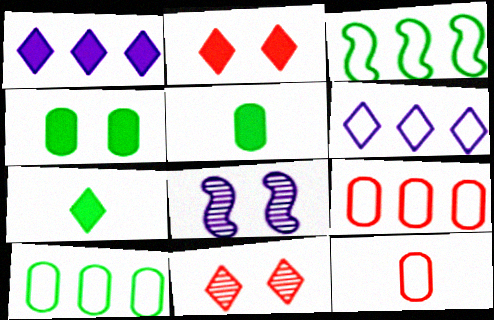[[1, 2, 7], 
[3, 6, 9], 
[6, 7, 11], 
[7, 8, 9]]